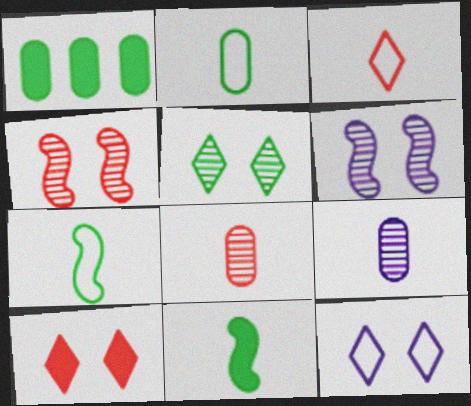[[1, 3, 6], 
[1, 5, 7], 
[3, 9, 11], 
[5, 10, 12]]